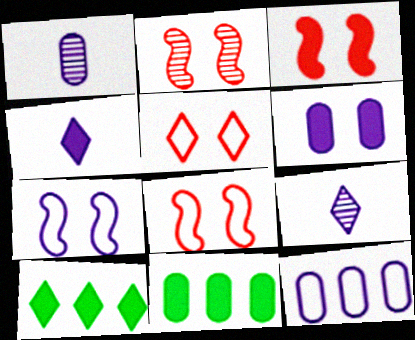[[1, 6, 12], 
[1, 8, 10], 
[2, 3, 8], 
[3, 4, 11], 
[5, 9, 10], 
[8, 9, 11]]